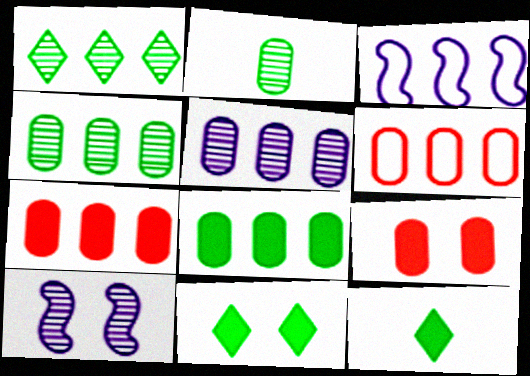[[1, 3, 7], 
[5, 6, 8], 
[6, 10, 12]]